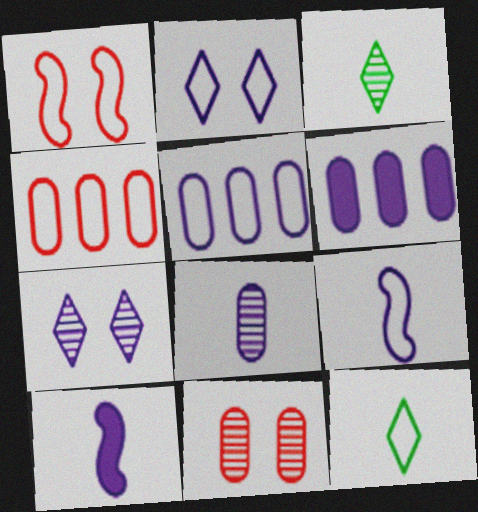[[1, 3, 6], 
[1, 5, 12], 
[2, 5, 9], 
[5, 7, 10], 
[6, 7, 9]]